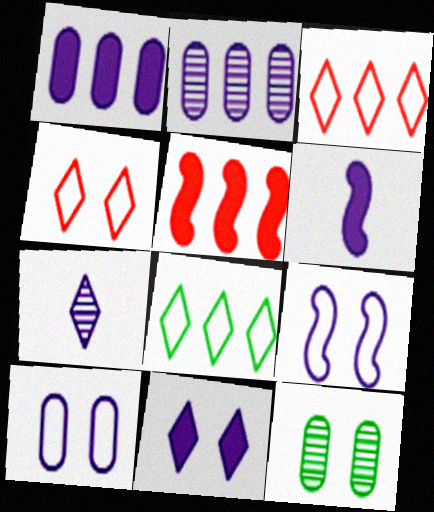[[1, 6, 11], 
[1, 7, 9], 
[2, 5, 8], 
[3, 6, 12]]